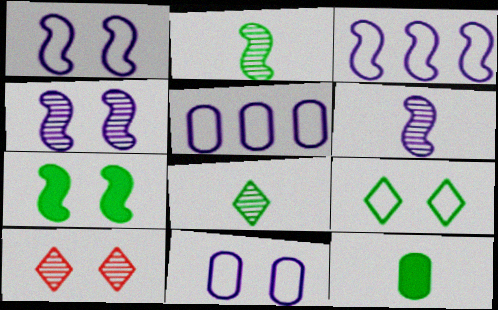[[3, 10, 12], 
[7, 10, 11]]